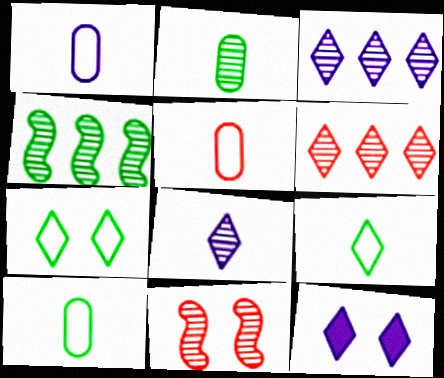[[1, 5, 10], 
[2, 3, 11], 
[4, 5, 12], 
[6, 9, 12]]